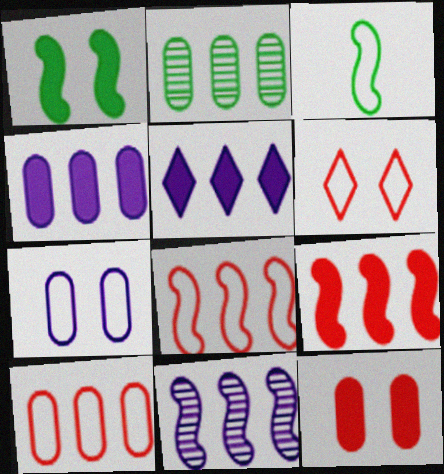[[2, 4, 10], 
[2, 5, 8]]